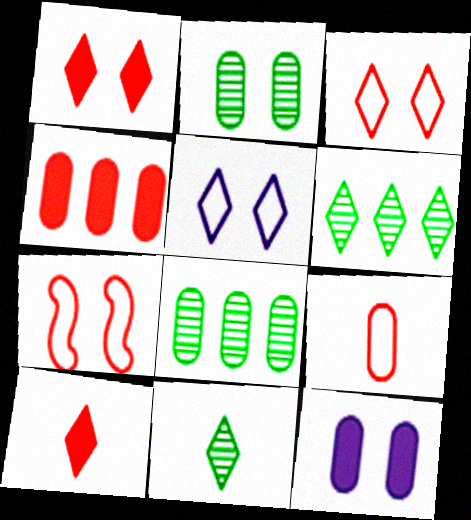[[5, 6, 10], 
[8, 9, 12]]